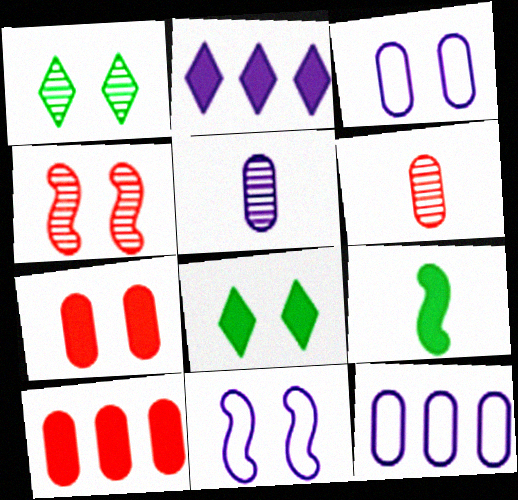[[1, 7, 11], 
[2, 5, 11], 
[2, 7, 9], 
[3, 4, 8]]